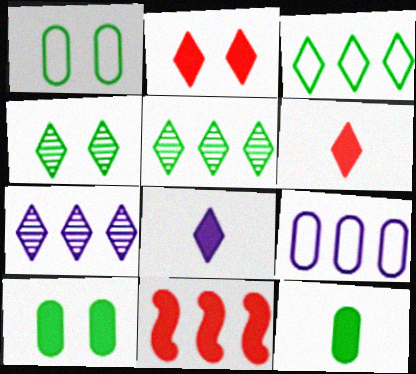[[5, 9, 11], 
[8, 10, 11]]